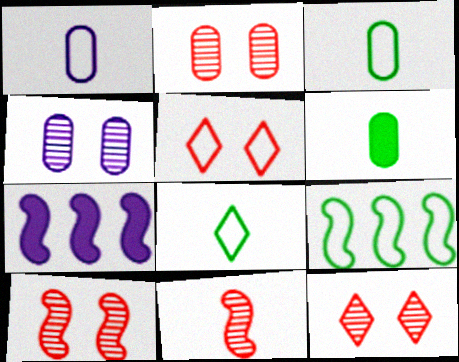[[1, 5, 9], 
[2, 7, 8], 
[2, 10, 12], 
[3, 7, 12]]